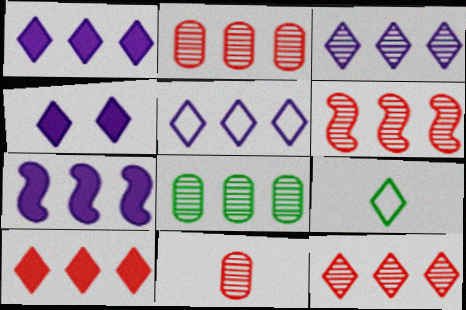[[1, 3, 5], 
[2, 6, 12], 
[3, 6, 8], 
[4, 9, 12]]